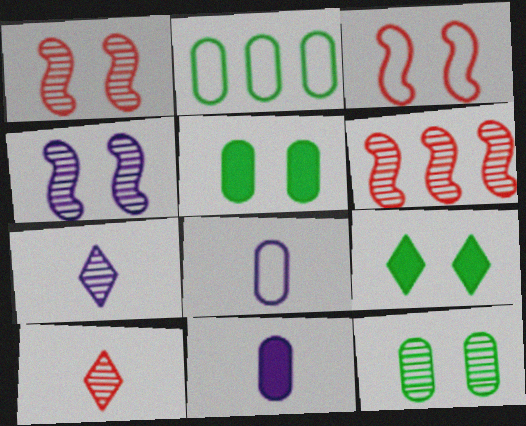[[6, 7, 12], 
[6, 8, 9]]